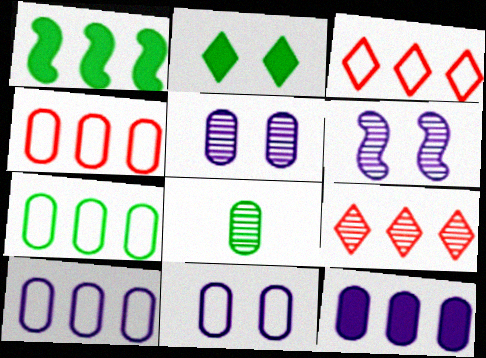[[1, 9, 10], 
[4, 7, 10], 
[6, 8, 9]]